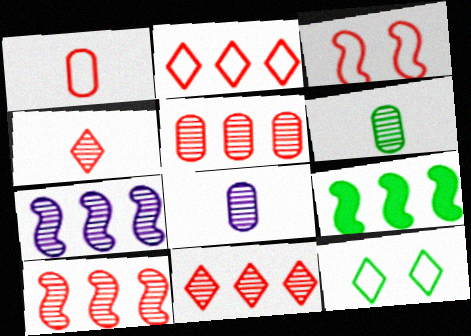[[1, 2, 3], 
[5, 10, 11], 
[6, 9, 12]]